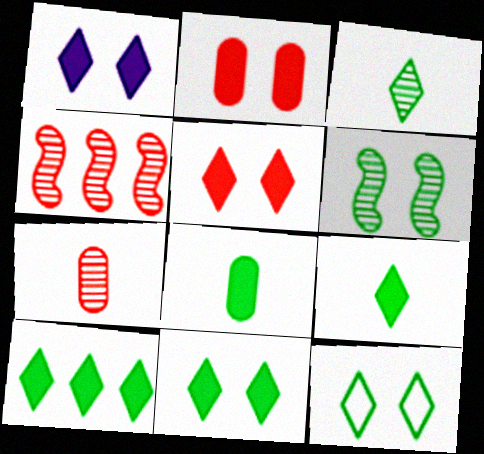[[1, 5, 11], 
[3, 10, 12], 
[9, 10, 11]]